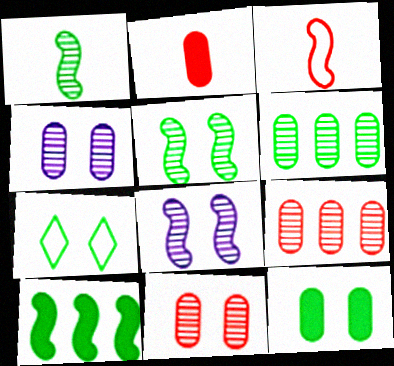[[3, 8, 10], 
[5, 7, 12]]